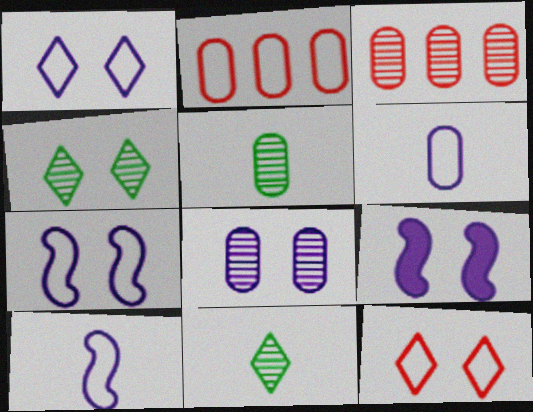[[1, 8, 9], 
[2, 9, 11], 
[3, 5, 8]]